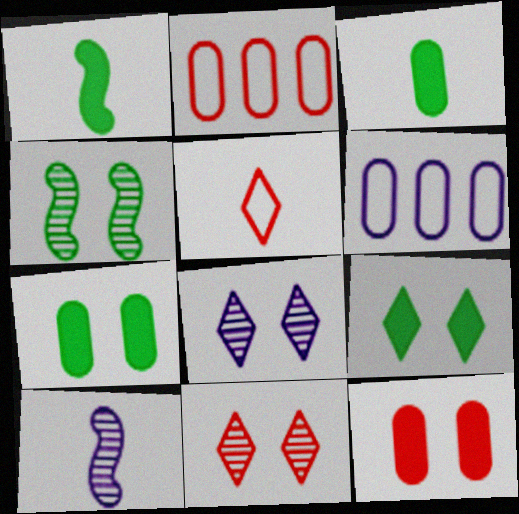[[1, 2, 8], 
[1, 6, 11], 
[2, 9, 10], 
[3, 5, 10]]